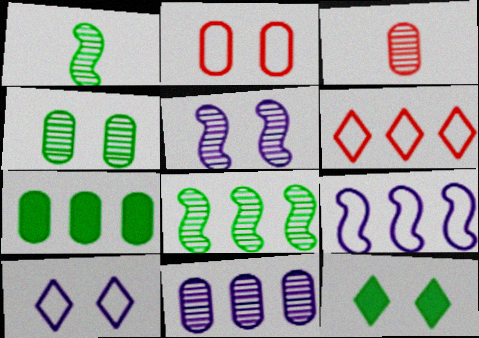[[2, 5, 12], 
[3, 4, 11], 
[3, 9, 12]]